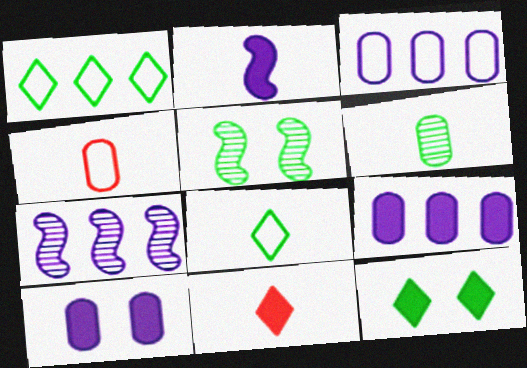[[3, 5, 11], 
[4, 7, 12]]